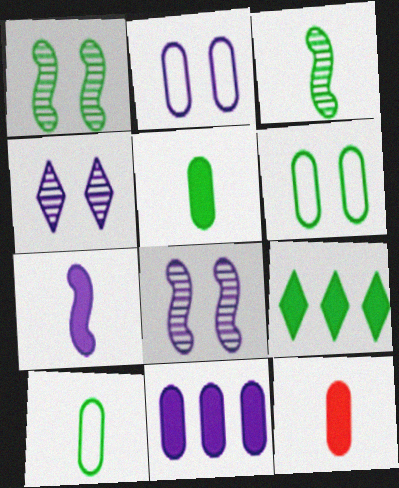[[1, 9, 10], 
[3, 6, 9]]